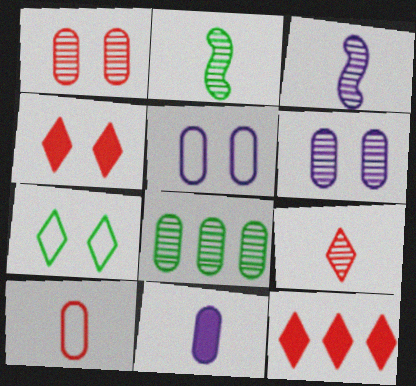[[2, 5, 12]]